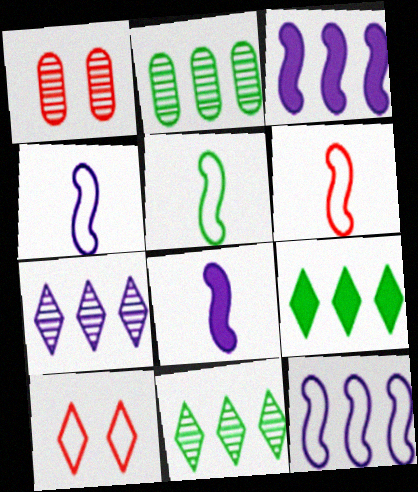[[1, 4, 9], 
[2, 8, 10], 
[4, 5, 6]]